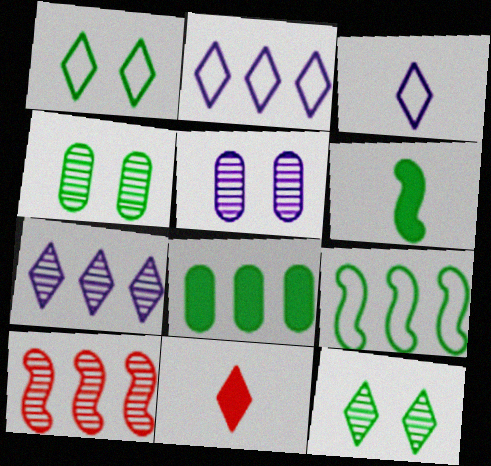[[1, 7, 11], 
[2, 8, 10], 
[2, 11, 12], 
[5, 9, 11]]